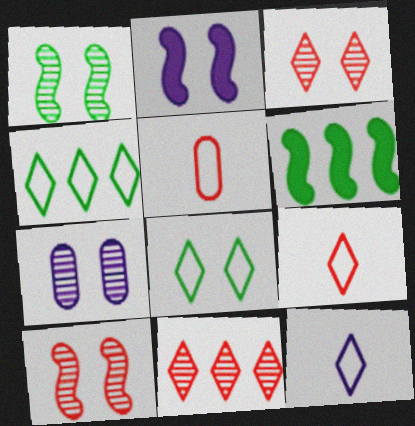[[1, 3, 7], 
[6, 7, 9]]